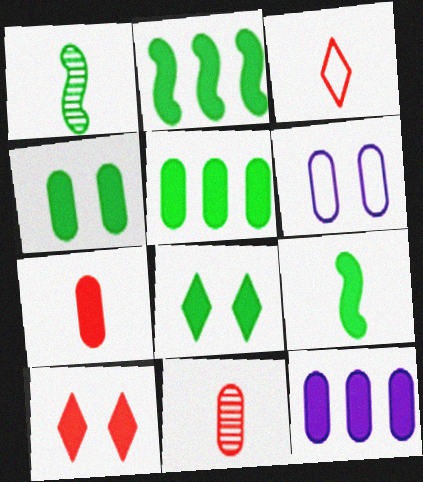[[4, 7, 12], 
[5, 6, 11], 
[5, 8, 9], 
[9, 10, 12]]